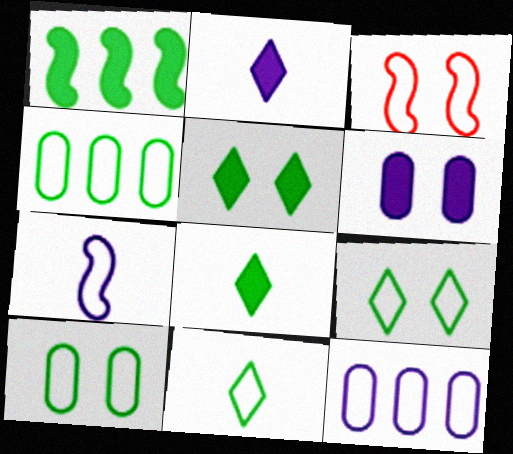[[3, 11, 12]]